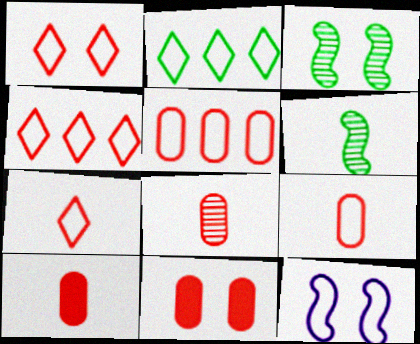[[1, 4, 7], 
[2, 9, 12], 
[5, 8, 11], 
[8, 9, 10]]